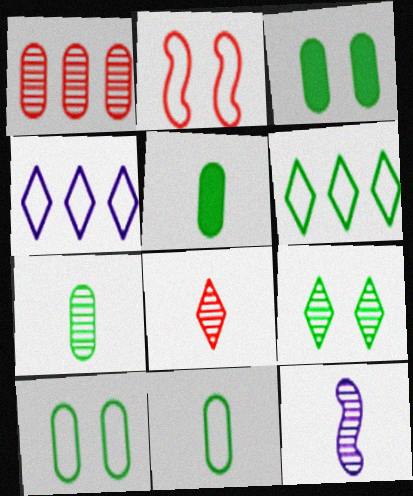[[1, 9, 12], 
[2, 4, 11], 
[5, 7, 11], 
[7, 8, 12]]